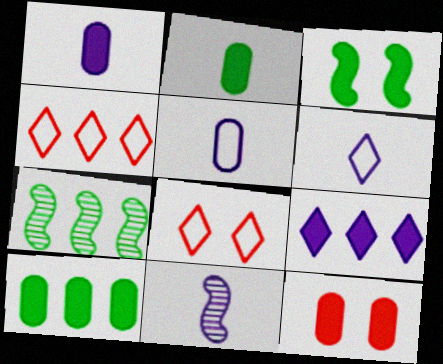[[1, 6, 11], 
[1, 7, 8], 
[1, 10, 12], 
[6, 7, 12], 
[8, 10, 11]]